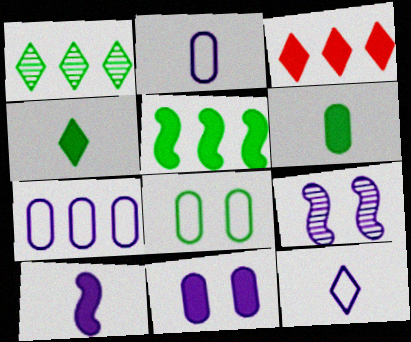[]